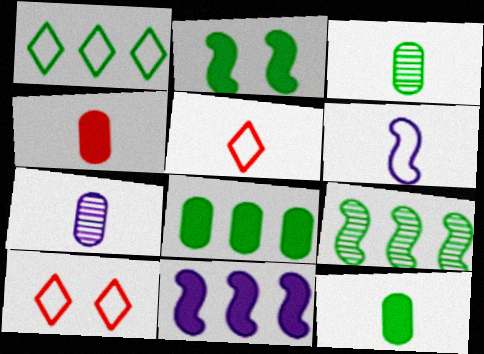[[1, 2, 3], 
[1, 8, 9], 
[3, 10, 11]]